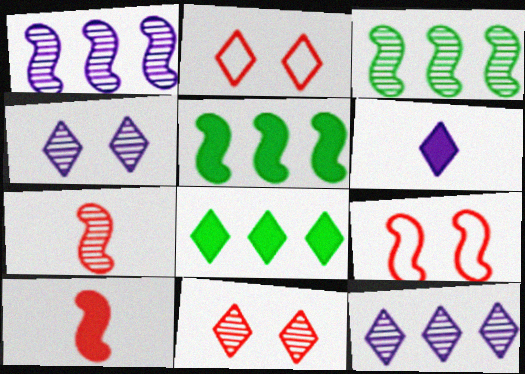[]